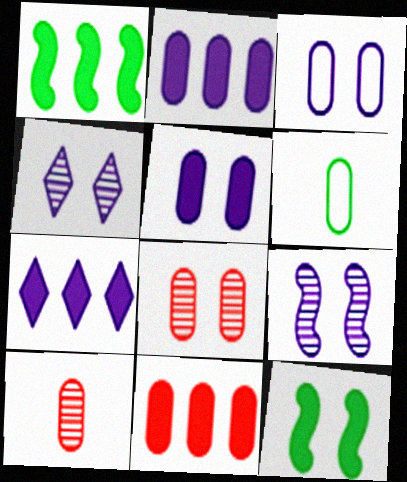[[1, 7, 11], 
[2, 6, 8]]